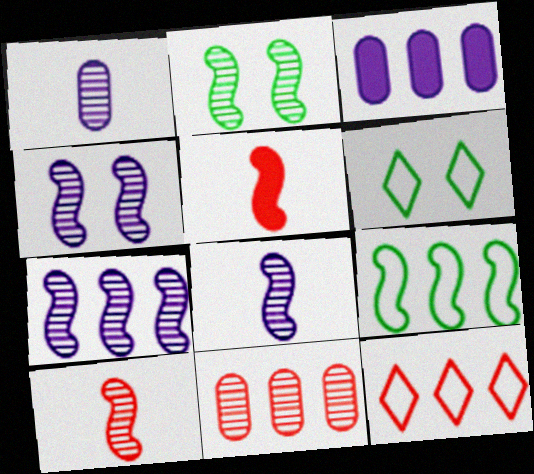[[2, 7, 10], 
[3, 6, 10], 
[4, 5, 9], 
[4, 7, 8]]